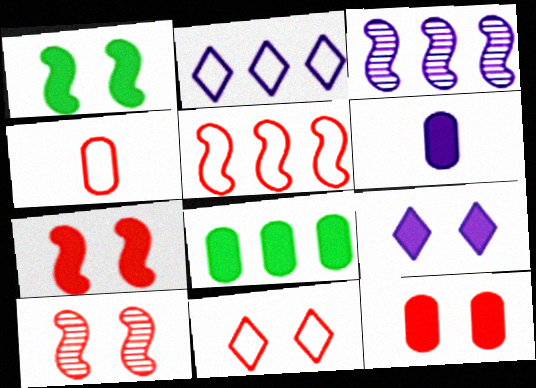[[1, 9, 12], 
[4, 5, 11], 
[6, 8, 12], 
[10, 11, 12]]